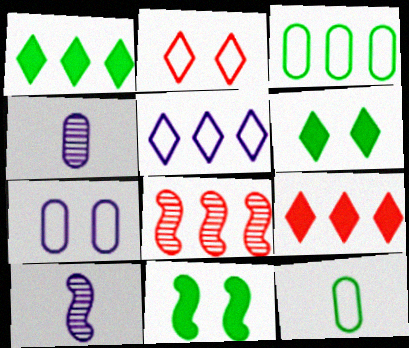[]